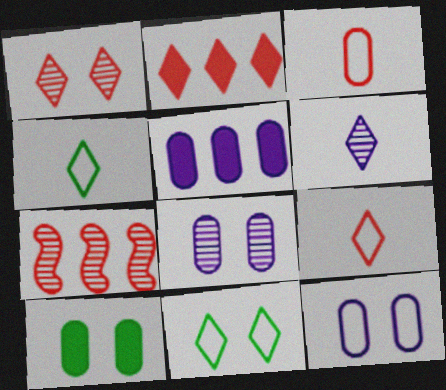[[1, 2, 9], 
[2, 6, 11]]